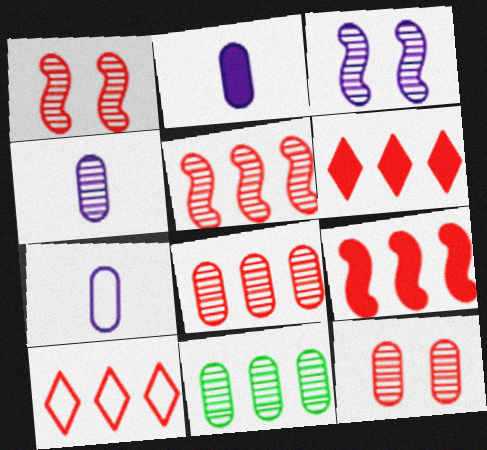[[2, 4, 7], 
[4, 11, 12], 
[8, 9, 10]]